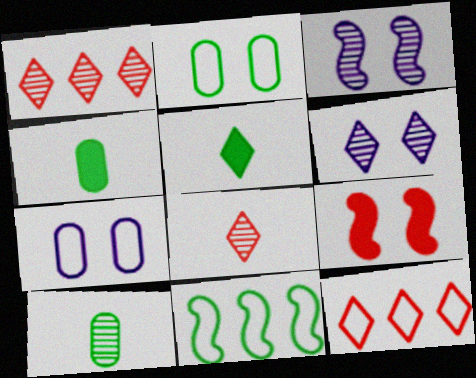[[1, 3, 10], 
[2, 6, 9], 
[3, 4, 12], 
[5, 6, 12]]